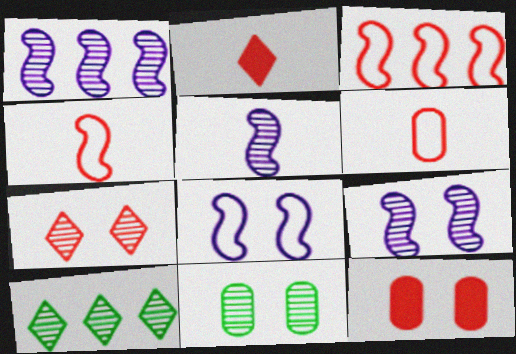[[1, 5, 9], 
[7, 9, 11]]